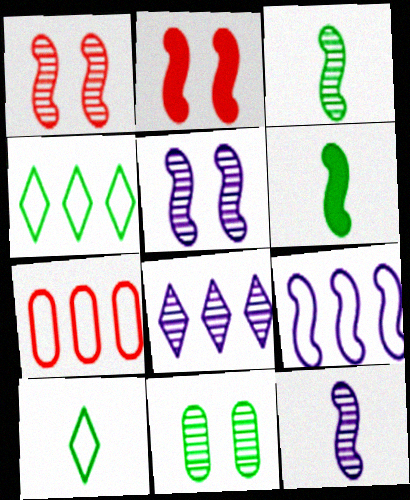[[1, 6, 9], 
[2, 3, 9], 
[4, 6, 11], 
[4, 7, 9]]